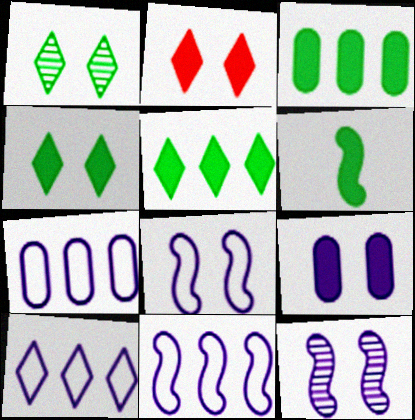[[3, 4, 6], 
[7, 10, 11]]